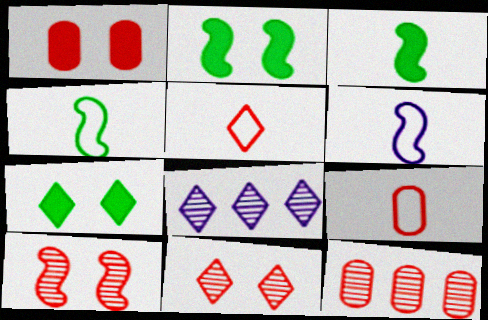[[1, 4, 8], 
[1, 9, 12], 
[2, 8, 9], 
[5, 7, 8], 
[6, 7, 12]]